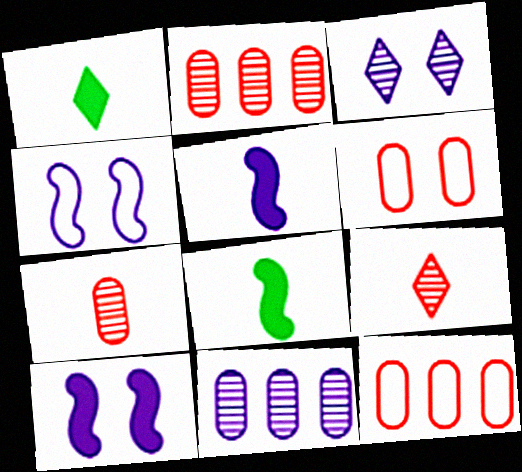[[1, 2, 4], 
[3, 8, 12]]